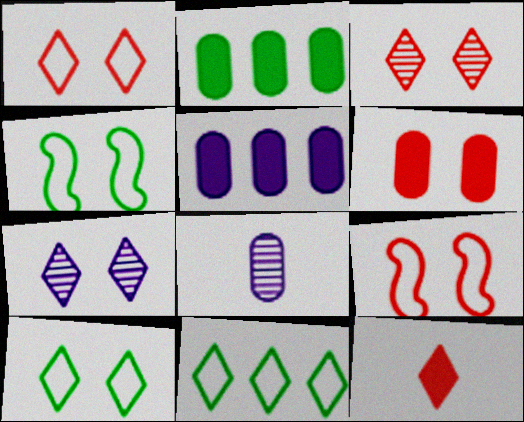[[3, 6, 9], 
[4, 6, 7], 
[7, 11, 12]]